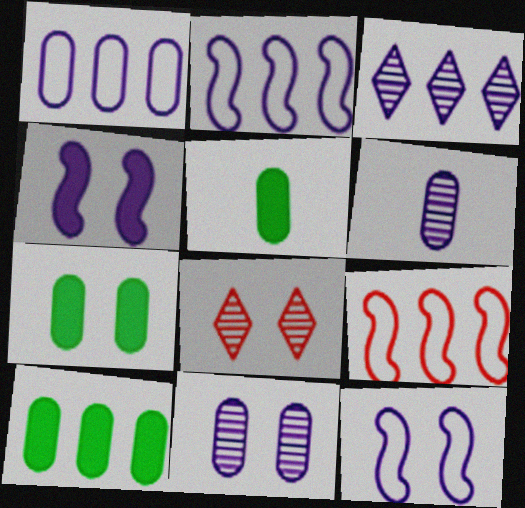[[2, 5, 8], 
[3, 9, 10], 
[5, 7, 10], 
[7, 8, 12]]